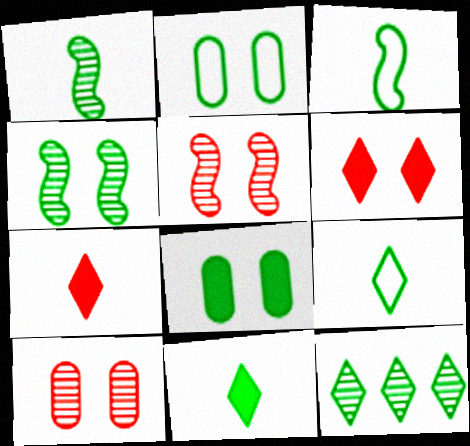[[3, 8, 12]]